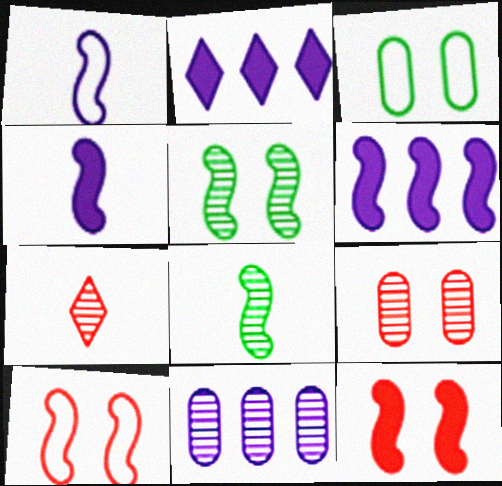[[3, 6, 7], 
[5, 7, 11], 
[6, 8, 10]]